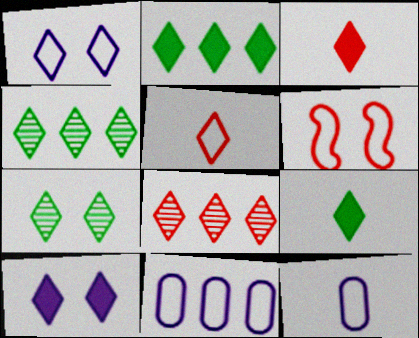[[1, 3, 4], 
[1, 8, 9], 
[2, 3, 10], 
[4, 5, 10]]